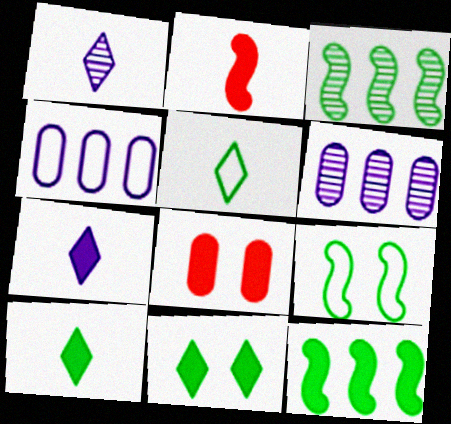[[7, 8, 12]]